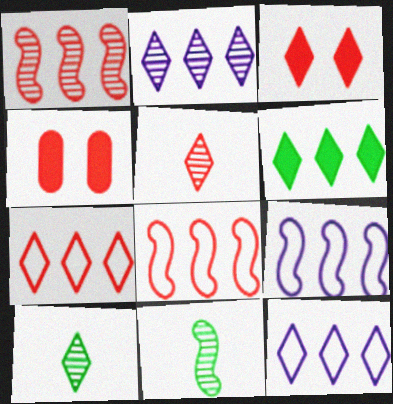[[2, 6, 7], 
[3, 5, 7], 
[3, 10, 12], 
[4, 5, 8], 
[4, 9, 10], 
[4, 11, 12]]